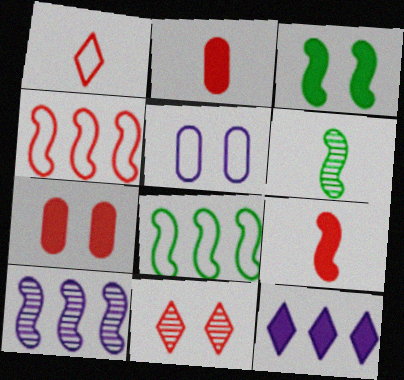[[1, 5, 8], 
[2, 3, 12], 
[2, 4, 11], 
[3, 5, 11], 
[3, 6, 8]]